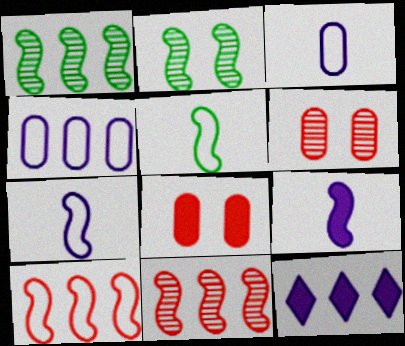[[2, 9, 10], 
[5, 6, 12]]